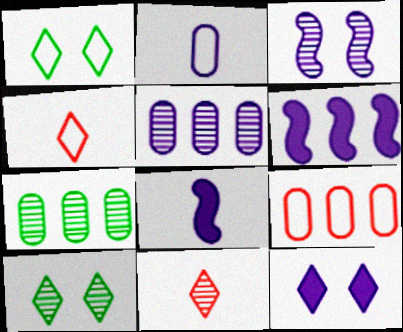[[3, 7, 11], 
[8, 9, 10]]